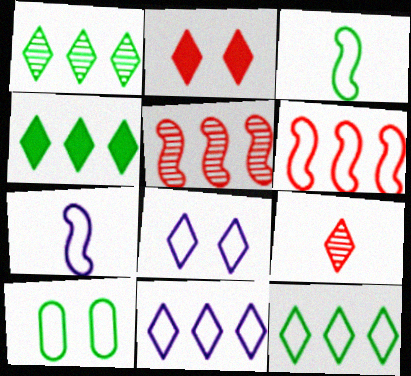[[1, 4, 12], 
[3, 10, 12], 
[4, 8, 9]]